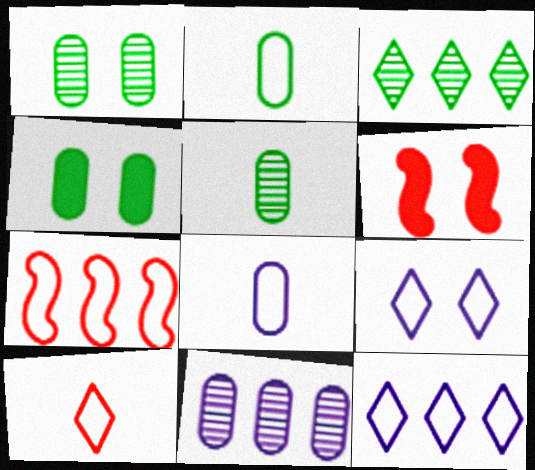[[1, 6, 9], 
[2, 7, 9], 
[3, 6, 8], 
[5, 6, 12]]